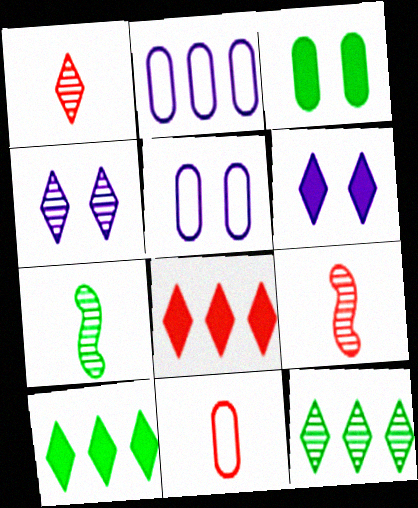[[1, 4, 12], 
[5, 7, 8], 
[5, 9, 10]]